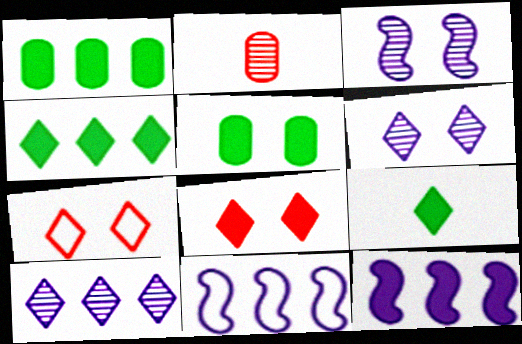[[3, 5, 7], 
[7, 9, 10]]